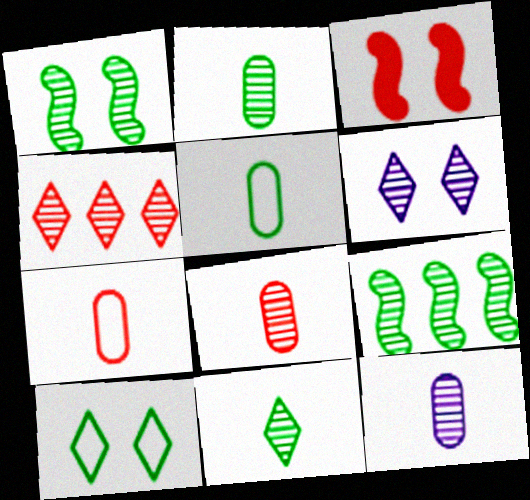[[1, 4, 12], 
[2, 8, 12], 
[3, 4, 7], 
[4, 6, 11], 
[6, 8, 9]]